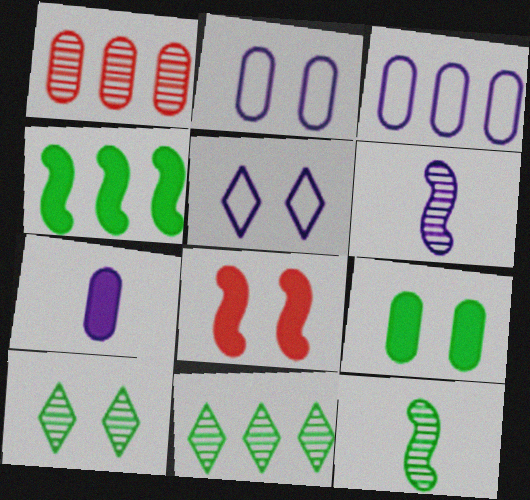[[1, 6, 10], 
[2, 8, 10]]